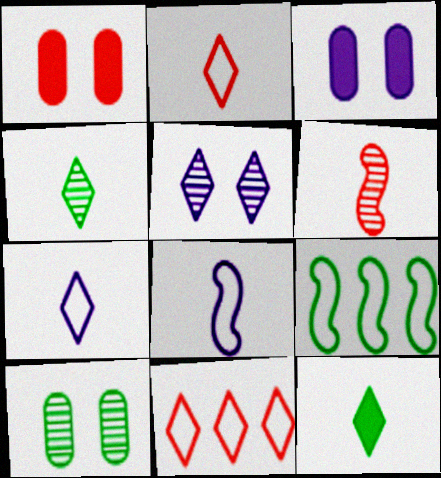[[1, 6, 11], 
[5, 11, 12], 
[9, 10, 12]]